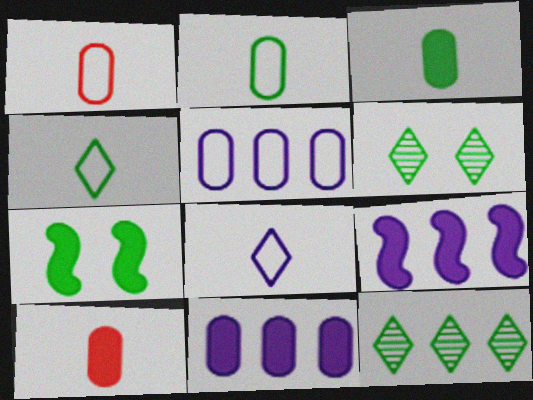[[1, 6, 9], 
[2, 7, 12]]